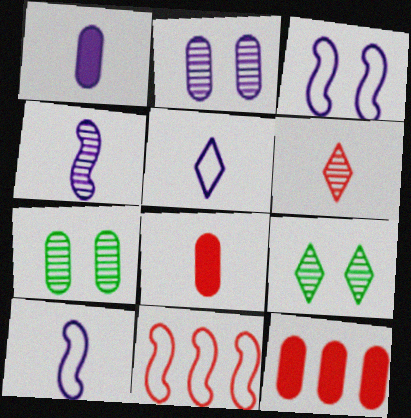[[1, 4, 5], 
[1, 9, 11], 
[9, 10, 12]]